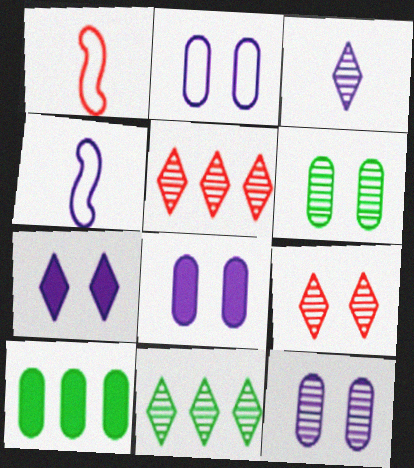[[1, 8, 11], 
[2, 8, 12], 
[3, 9, 11], 
[4, 9, 10]]